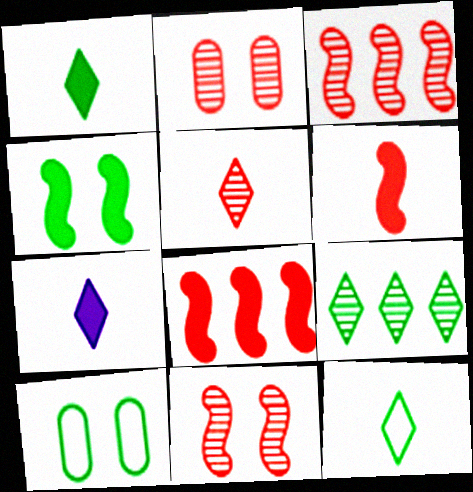[[2, 3, 5], 
[3, 7, 10], 
[5, 7, 12]]